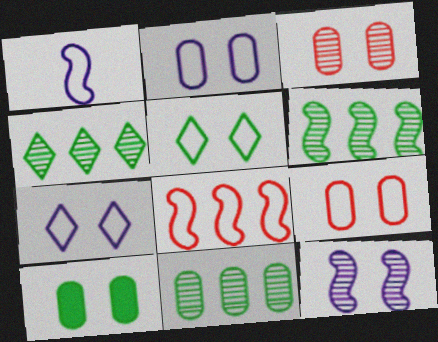[[2, 3, 10], 
[4, 6, 11]]